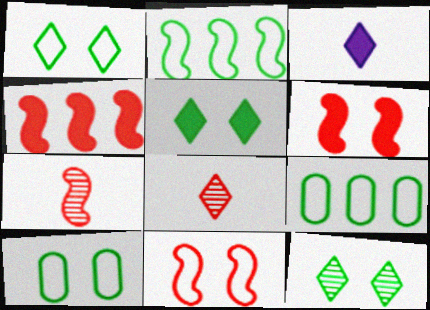[[1, 5, 12], 
[4, 7, 11]]